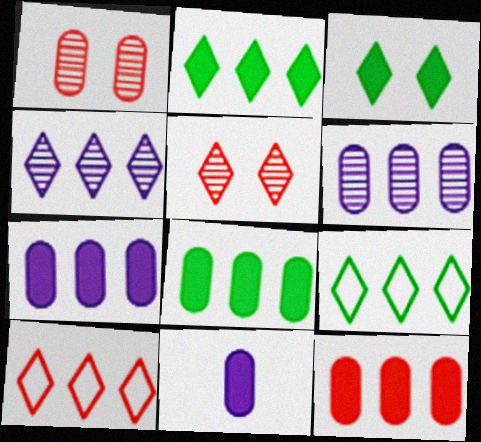[[2, 4, 10], 
[7, 8, 12]]